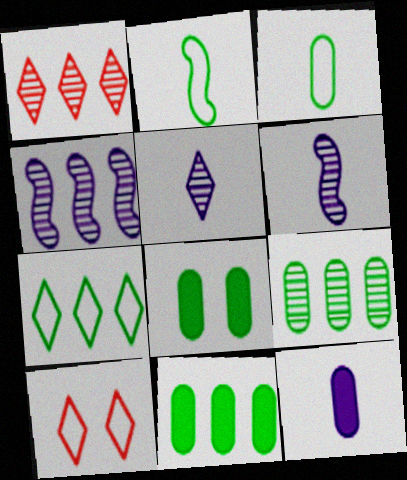[[1, 4, 9], 
[3, 8, 9], 
[6, 10, 11]]